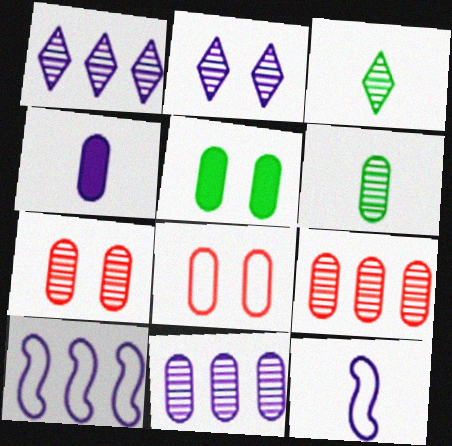[[2, 4, 10], 
[6, 7, 11]]